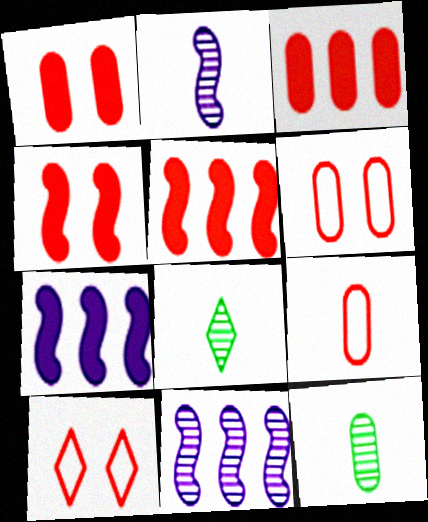[[6, 7, 8], 
[7, 10, 12]]